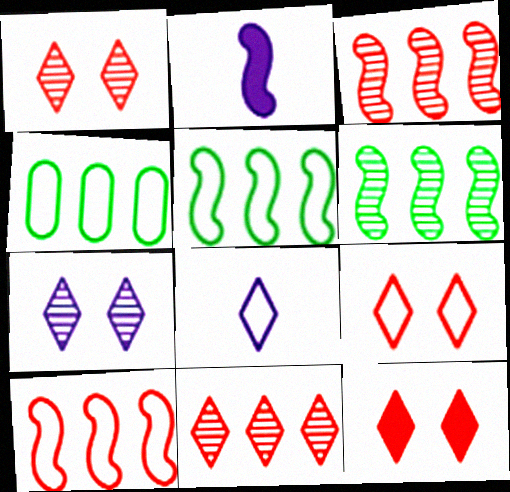[[1, 2, 4], 
[1, 9, 12]]